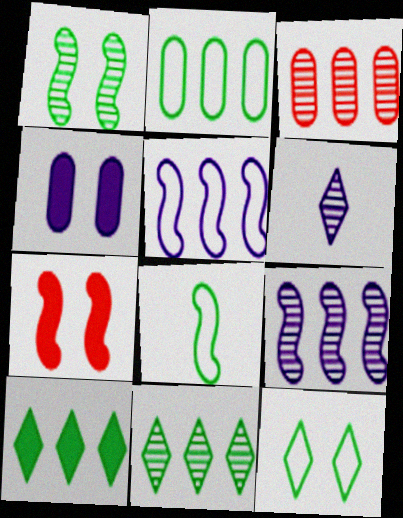[[1, 3, 6], 
[2, 6, 7], 
[2, 8, 12], 
[3, 5, 10], 
[3, 9, 11], 
[4, 5, 6], 
[7, 8, 9]]